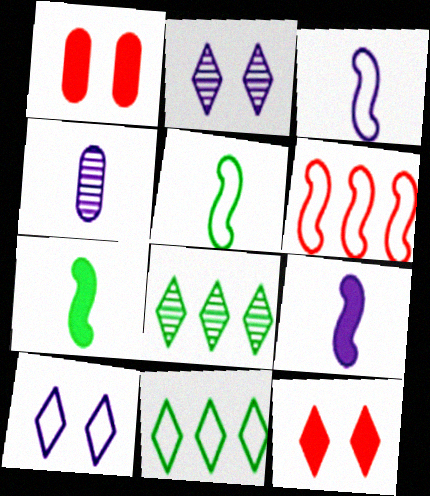[[1, 3, 8]]